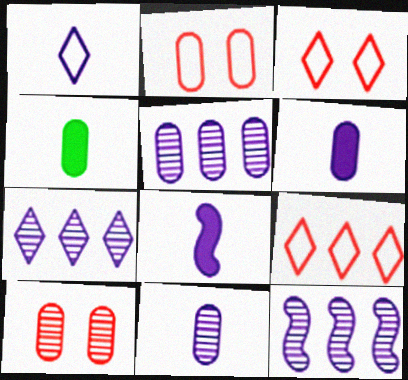[[1, 8, 11], 
[2, 4, 5], 
[3, 4, 12], 
[5, 7, 12]]